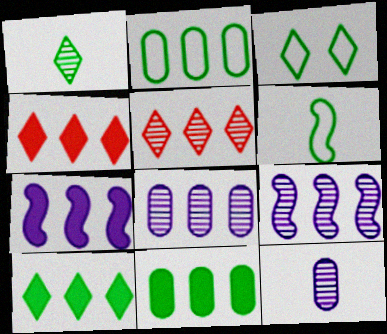[[1, 3, 10], 
[2, 3, 6], 
[2, 4, 9], 
[2, 5, 7], 
[4, 7, 11]]